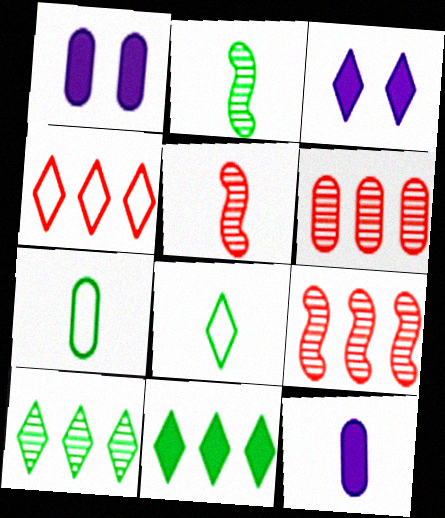[[1, 2, 4], 
[1, 6, 7], 
[1, 8, 9], 
[3, 7, 9], 
[5, 8, 12]]